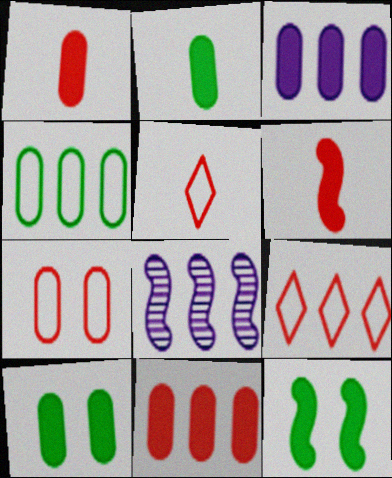[[1, 3, 10], 
[5, 8, 10]]